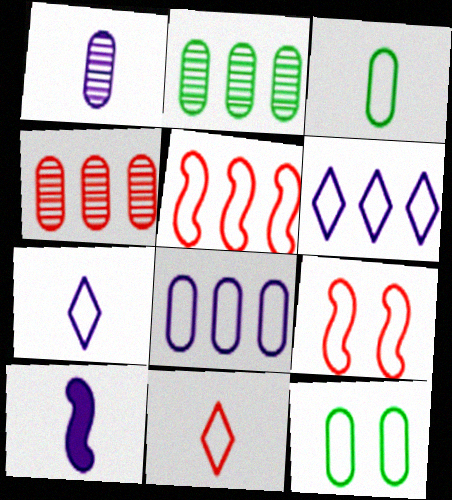[[1, 7, 10], 
[3, 6, 9], 
[5, 7, 12]]